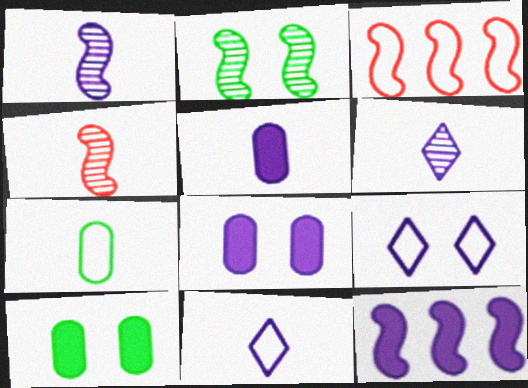[[1, 5, 11], 
[3, 6, 10], 
[3, 7, 9]]